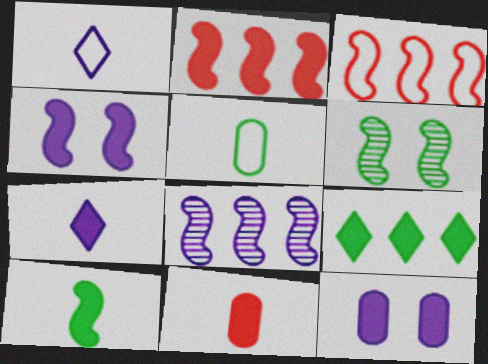[[1, 8, 12], 
[2, 4, 10], 
[4, 9, 11], 
[5, 6, 9], 
[7, 10, 11]]